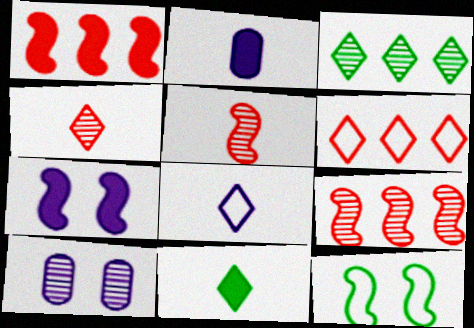[[3, 5, 10], 
[4, 8, 11]]